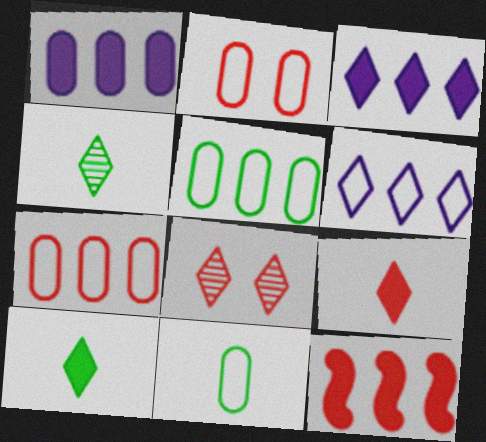[[6, 8, 10]]